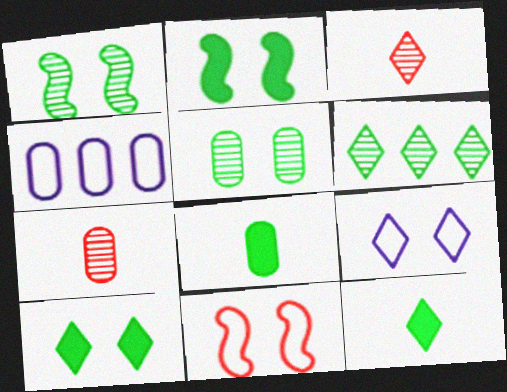[[2, 3, 4]]